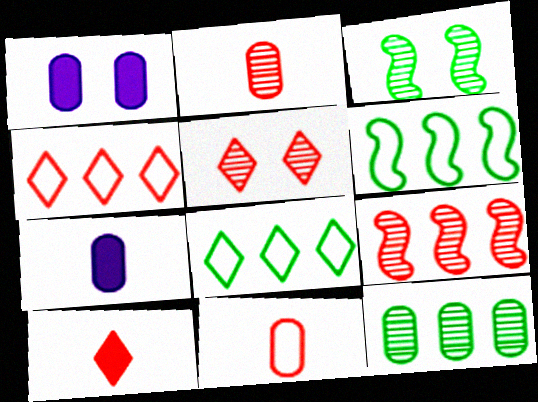[[1, 11, 12], 
[2, 5, 9], 
[3, 4, 7], 
[4, 5, 10], 
[5, 6, 7]]